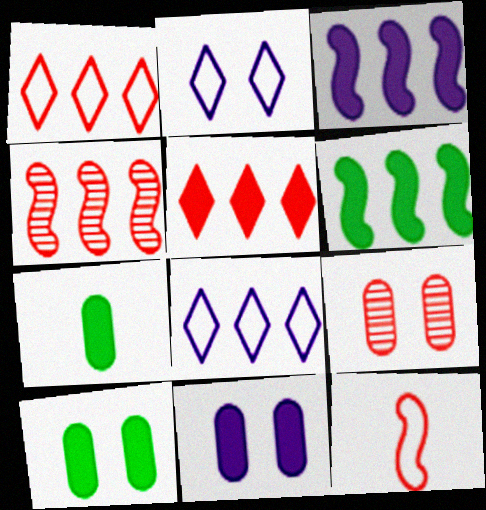[[2, 4, 7], 
[5, 9, 12]]